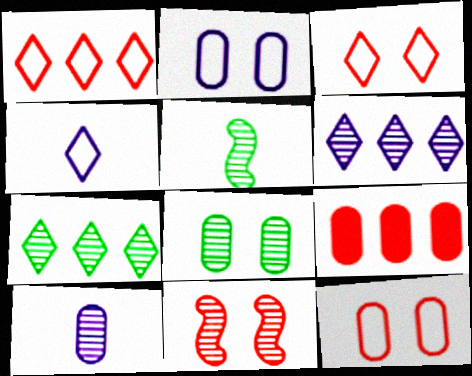[[5, 7, 8], 
[7, 10, 11]]